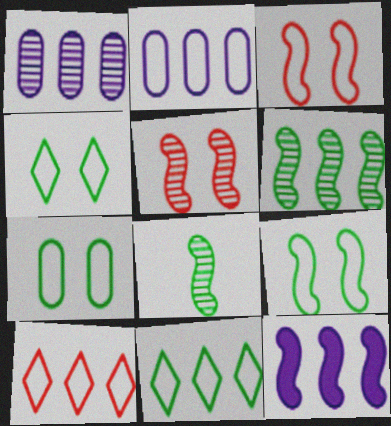[[3, 8, 12], 
[4, 7, 9]]